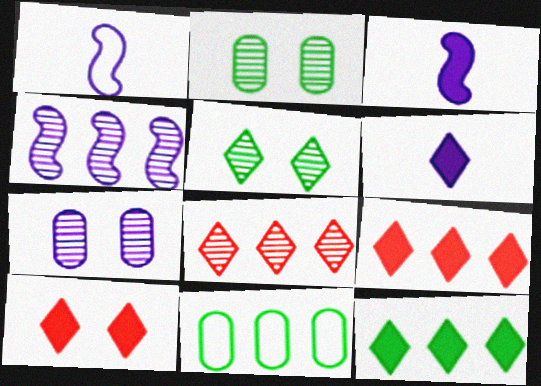[[1, 2, 9], 
[4, 9, 11], 
[6, 10, 12]]